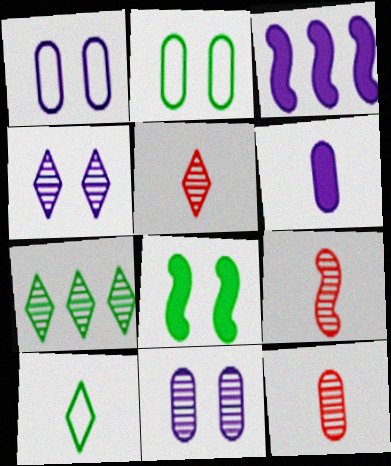[[2, 3, 5], 
[4, 5, 7], 
[5, 9, 12], 
[6, 9, 10], 
[7, 9, 11]]